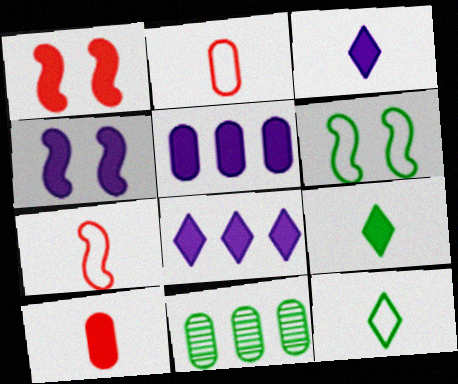[[1, 5, 9], 
[3, 4, 5], 
[6, 9, 11]]